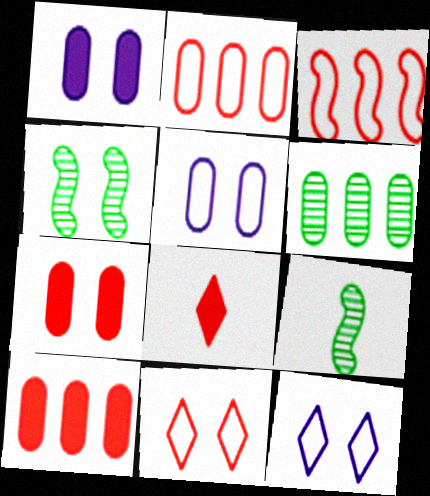[[1, 4, 11], 
[4, 7, 12], 
[9, 10, 12]]